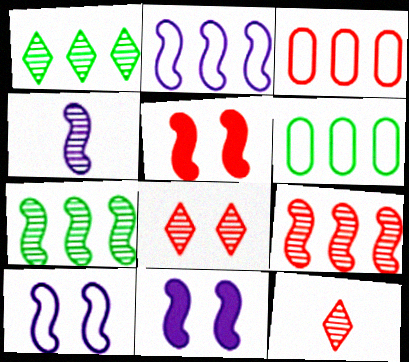[[2, 4, 11], 
[3, 5, 12], 
[6, 11, 12]]